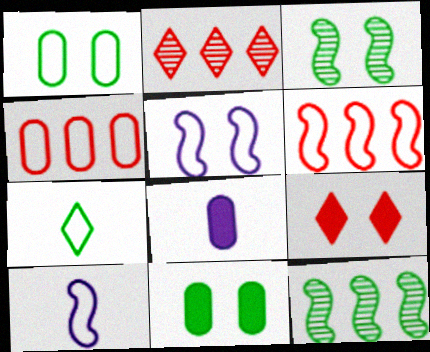[[2, 10, 11], 
[4, 5, 7], 
[7, 11, 12]]